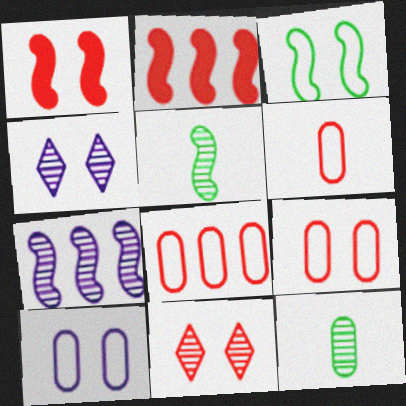[[1, 9, 11], 
[2, 6, 11], 
[6, 8, 9], 
[7, 11, 12]]